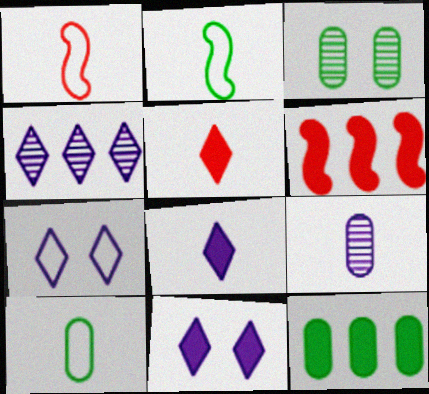[[2, 5, 9], 
[3, 10, 12], 
[4, 7, 8]]